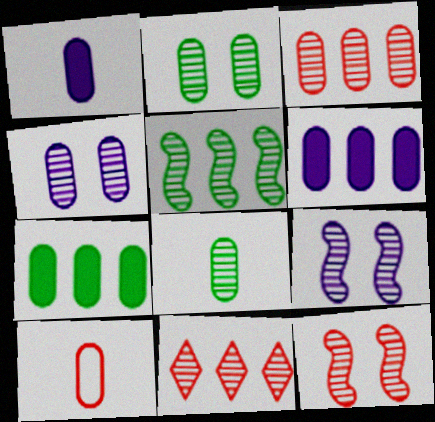[[1, 8, 10], 
[2, 6, 10], 
[3, 4, 8], 
[4, 7, 10], 
[8, 9, 11]]